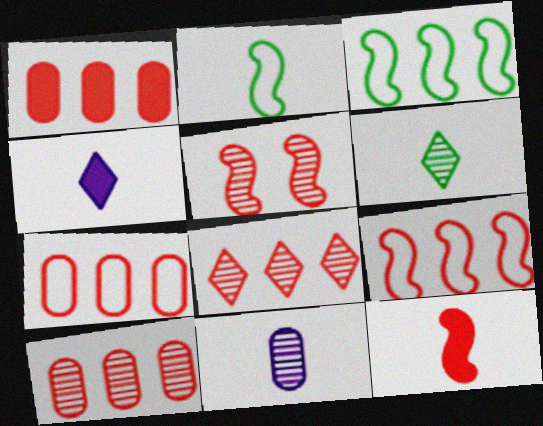[[1, 7, 10], 
[1, 8, 9], 
[5, 9, 12]]